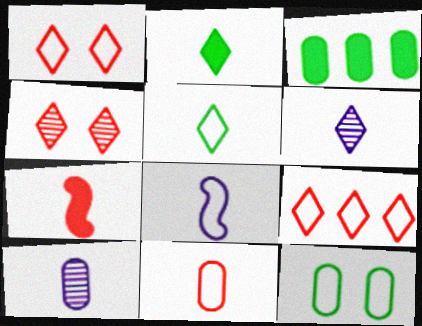[[3, 4, 8], 
[5, 7, 10], 
[5, 8, 11], 
[8, 9, 12]]